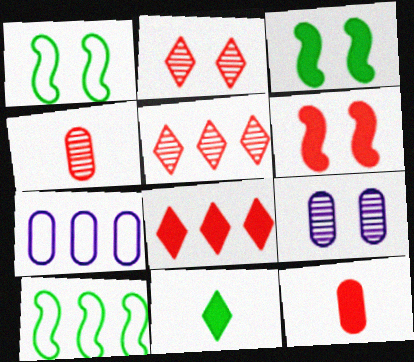[[6, 8, 12]]